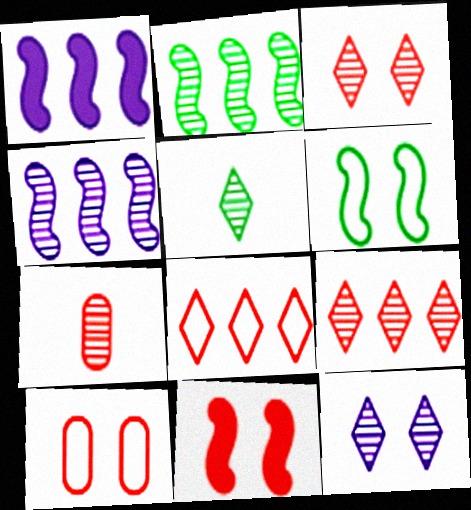[[1, 5, 10], 
[2, 7, 12], 
[3, 10, 11], 
[5, 9, 12], 
[7, 8, 11]]